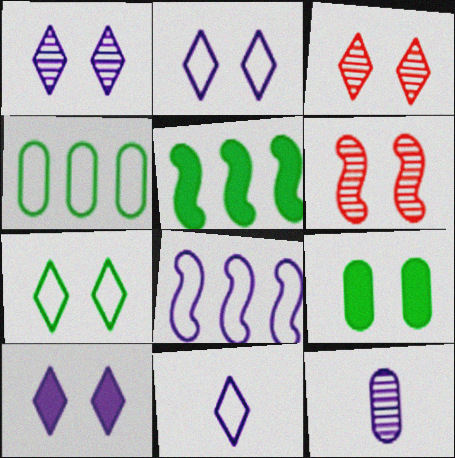[[1, 2, 10], 
[2, 6, 9], 
[3, 7, 10], 
[8, 10, 12]]